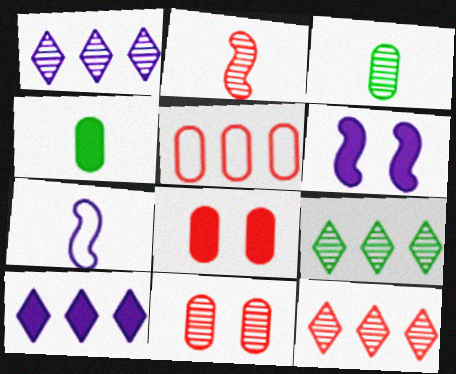[[1, 9, 12], 
[2, 11, 12], 
[7, 8, 9]]